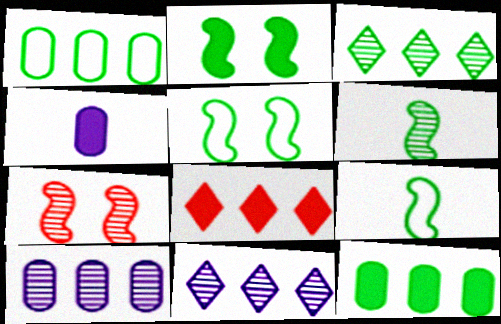[[2, 4, 8]]